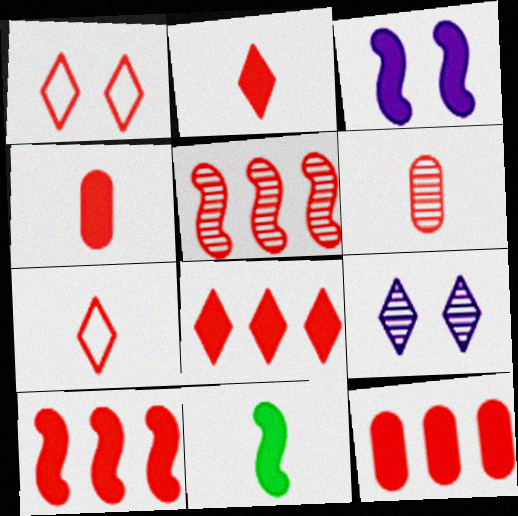[[1, 4, 5], 
[1, 6, 10], 
[3, 10, 11], 
[8, 10, 12]]